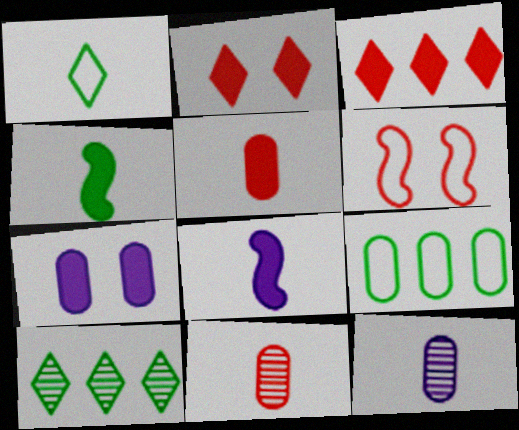[[1, 8, 11], 
[3, 4, 7], 
[3, 6, 11], 
[7, 9, 11]]